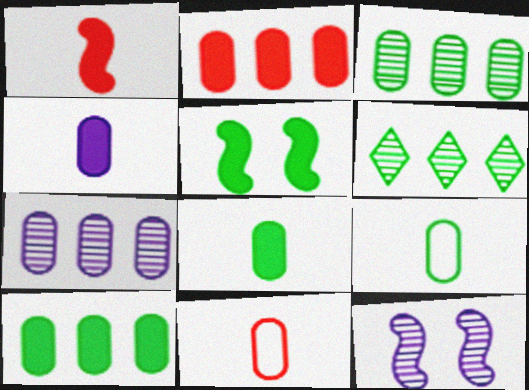[[5, 6, 9]]